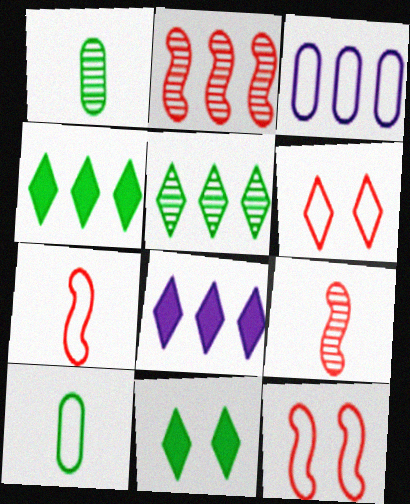[[1, 8, 12], 
[2, 3, 4], 
[3, 9, 11]]